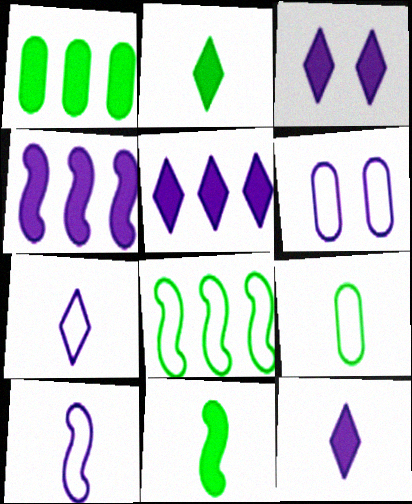[[3, 5, 12]]